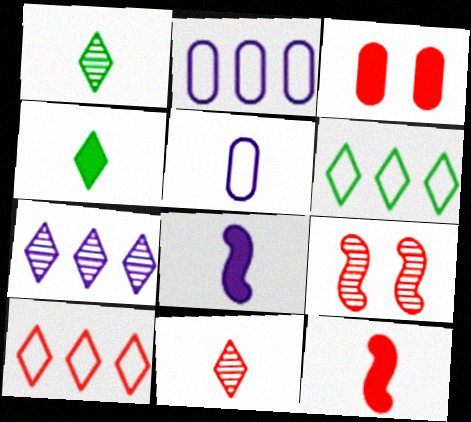[[1, 5, 12], 
[2, 4, 9]]